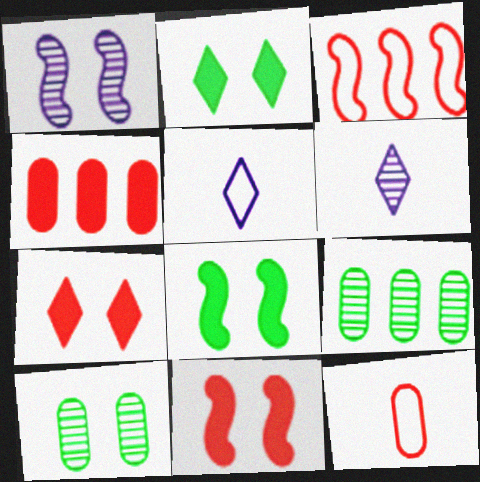[[5, 9, 11]]